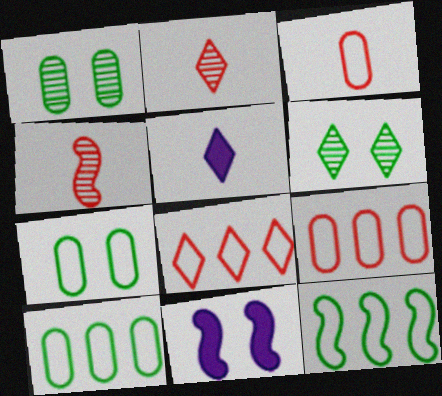[[2, 10, 11], 
[4, 11, 12], 
[5, 6, 8]]